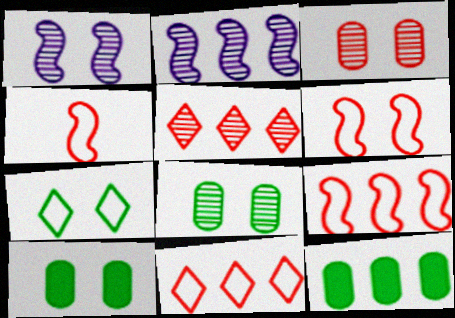[[2, 11, 12], 
[4, 6, 9]]